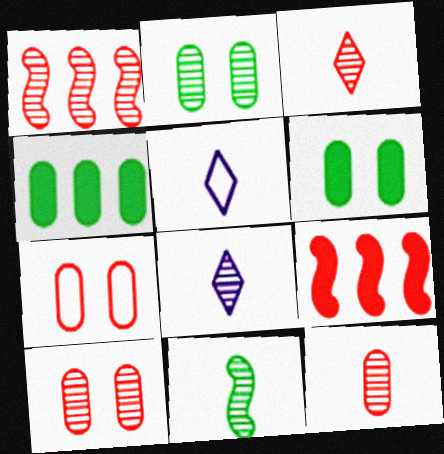[[1, 2, 8], 
[1, 3, 10], 
[1, 5, 6], 
[2, 5, 9], 
[3, 7, 9], 
[8, 11, 12]]